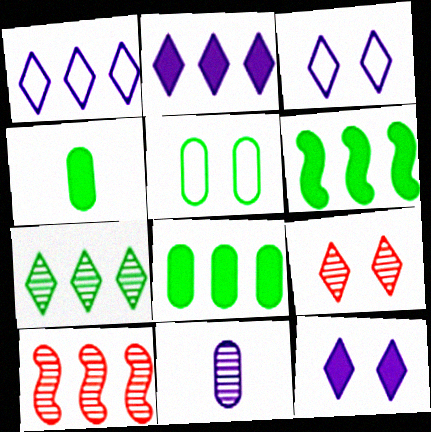[[1, 8, 10], 
[3, 4, 10]]